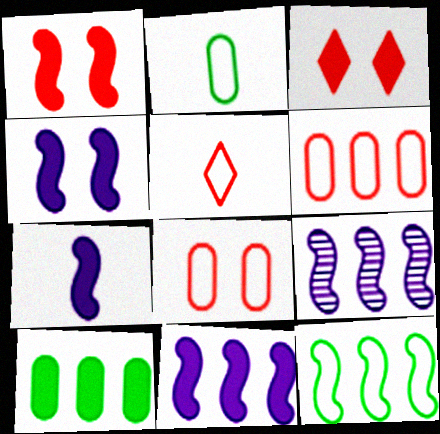[[2, 3, 9], 
[3, 7, 10], 
[4, 7, 11]]